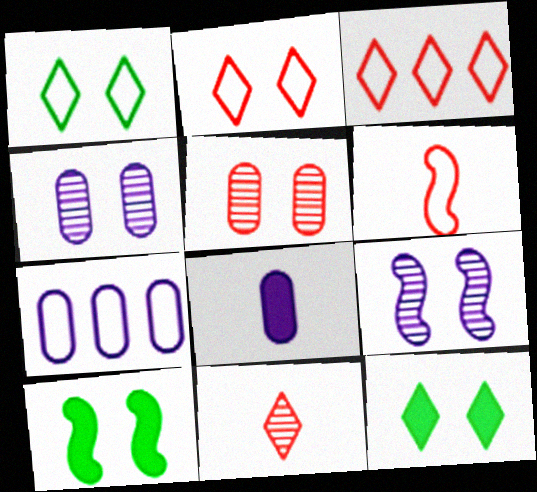[[1, 6, 7], 
[2, 4, 10], 
[4, 7, 8], 
[7, 10, 11]]